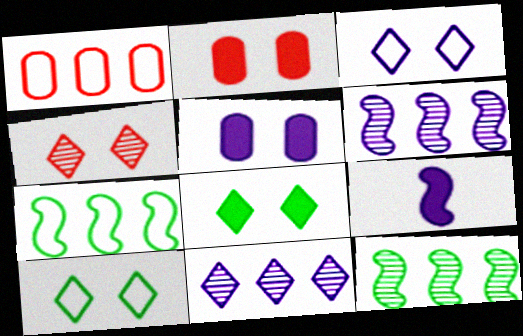[[3, 4, 8]]